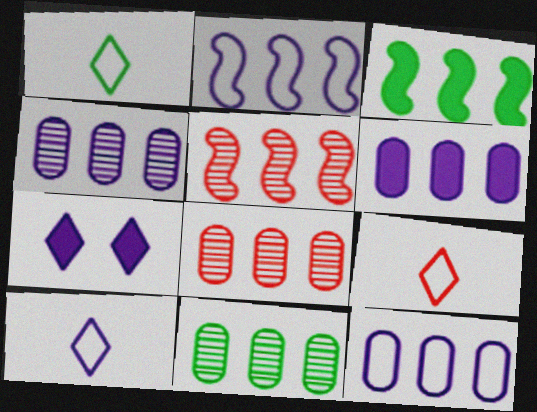[[1, 9, 10], 
[2, 3, 5], 
[4, 6, 12], 
[4, 8, 11]]